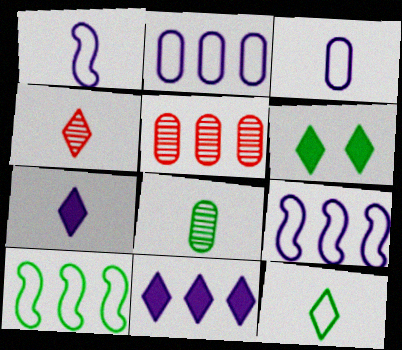[[1, 5, 6], 
[4, 7, 12], 
[5, 10, 11], 
[6, 8, 10]]